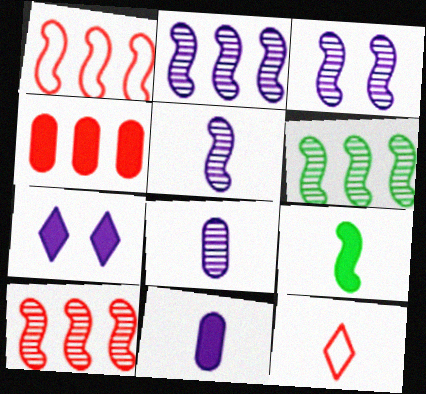[[1, 3, 9], 
[2, 3, 5], 
[2, 6, 10], 
[4, 7, 9], 
[8, 9, 12]]